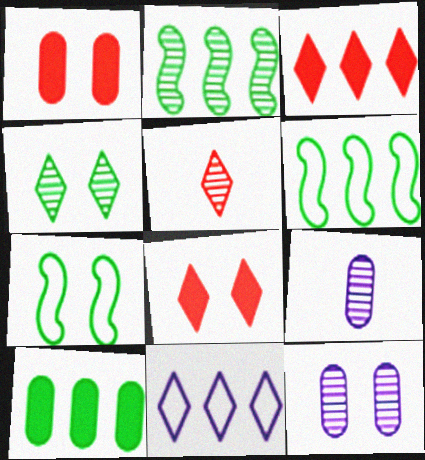[[2, 5, 12], 
[3, 7, 9], 
[6, 8, 9], 
[7, 8, 12]]